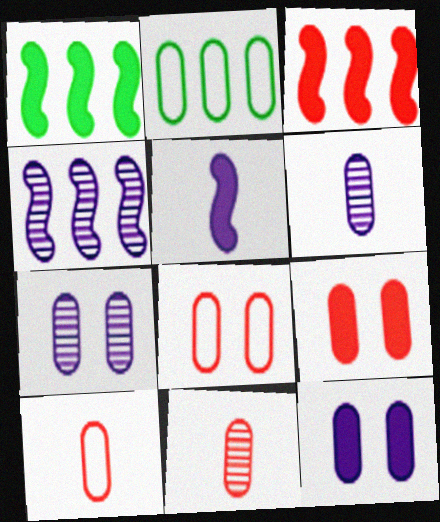[[2, 6, 9], 
[2, 11, 12]]